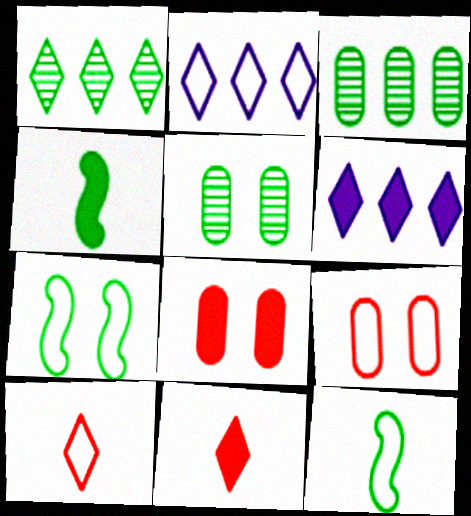[[2, 9, 12], 
[4, 6, 8]]